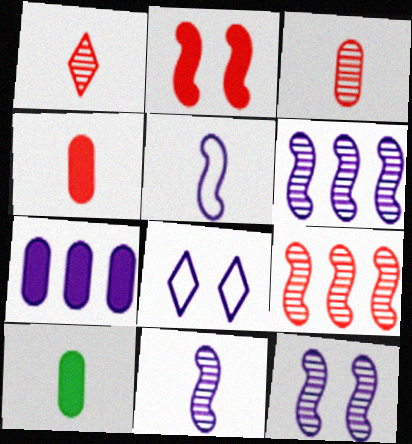[[1, 5, 10], 
[6, 11, 12], 
[7, 8, 11], 
[8, 9, 10]]